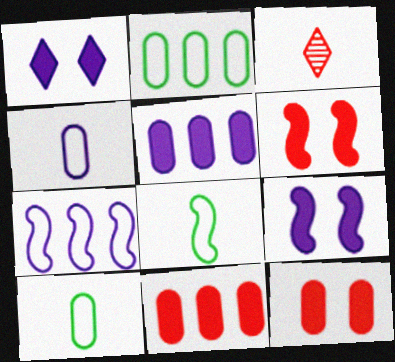[[2, 3, 9]]